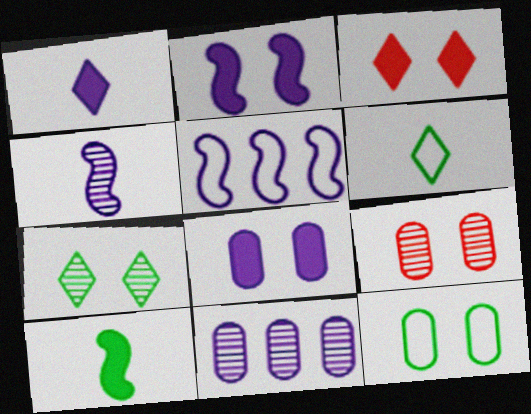[[2, 4, 5], 
[8, 9, 12]]